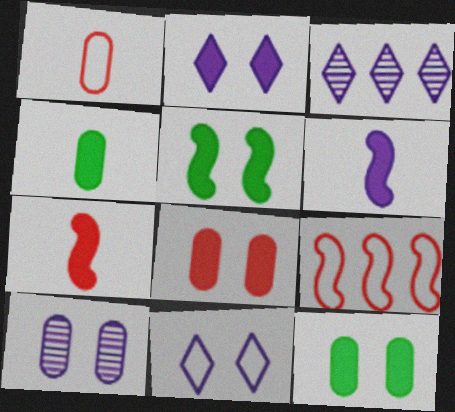[[1, 3, 5], 
[2, 5, 8]]